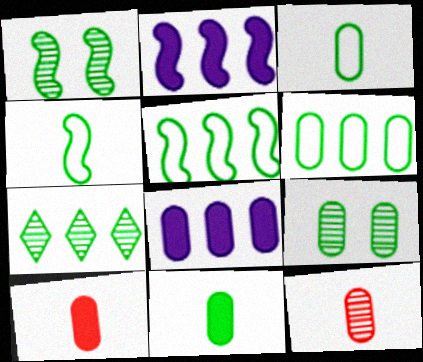[[6, 9, 11]]